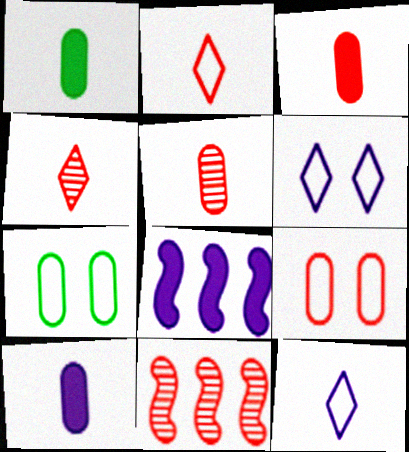[[1, 3, 10], 
[1, 6, 11], 
[4, 7, 8]]